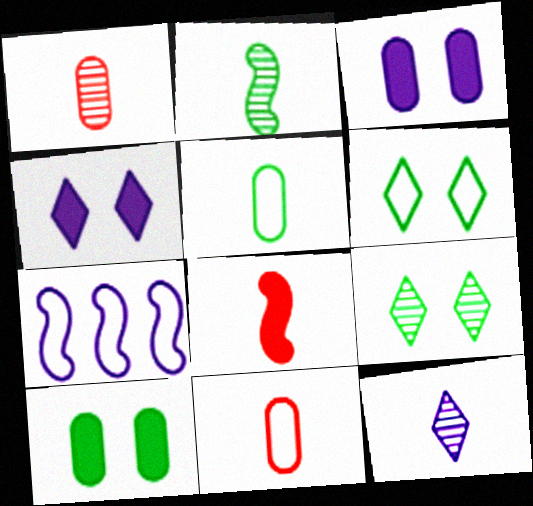[[1, 2, 12], 
[3, 7, 12], 
[5, 8, 12], 
[6, 7, 11]]